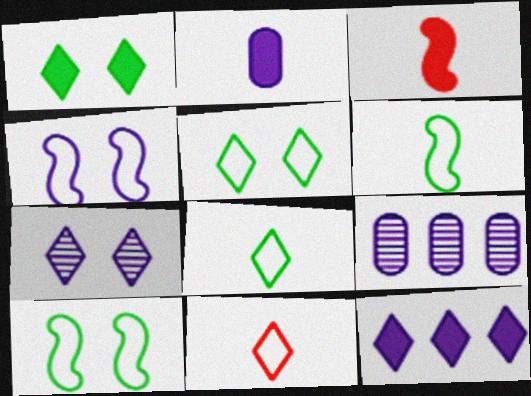[[3, 5, 9]]